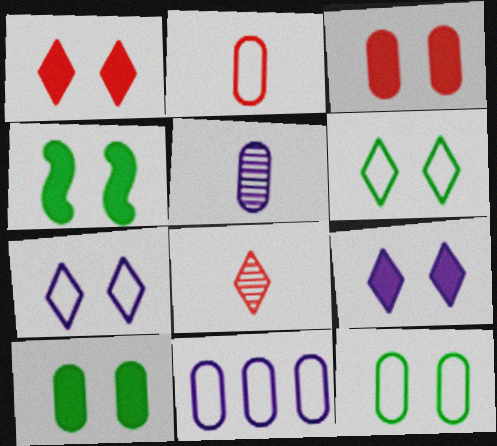[[2, 11, 12], 
[3, 4, 9], 
[4, 8, 11]]